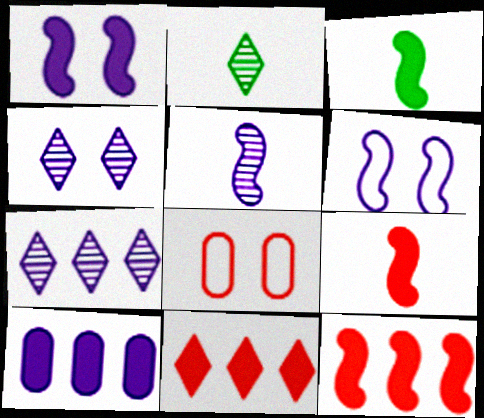[[1, 3, 12], 
[3, 7, 8]]